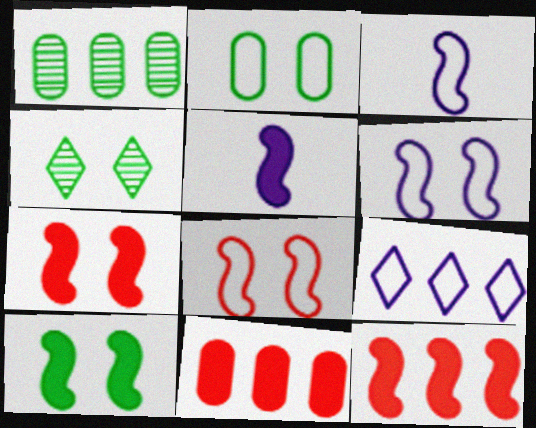[[1, 9, 12], 
[2, 4, 10], 
[3, 4, 11], 
[5, 10, 12]]